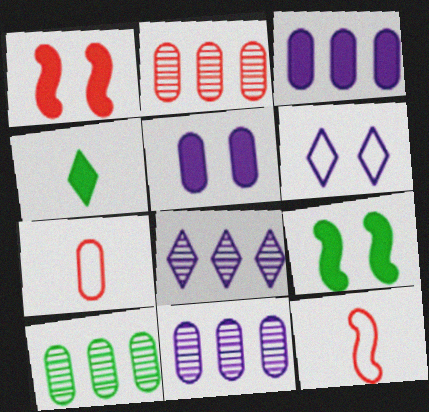[[1, 3, 4], 
[2, 10, 11], 
[5, 7, 10], 
[7, 8, 9]]